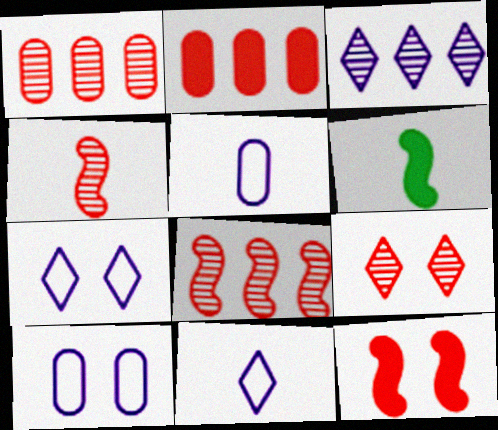[[1, 4, 9], 
[1, 6, 7]]